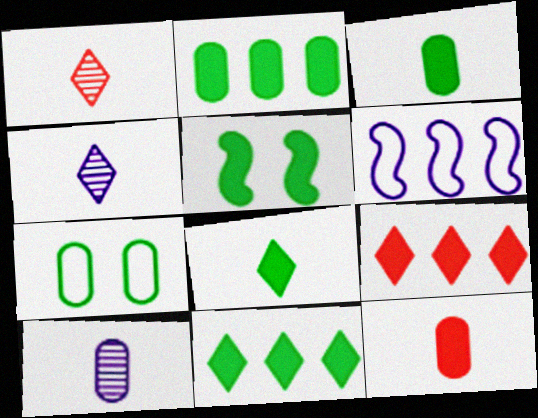[[2, 5, 8], 
[3, 5, 11]]